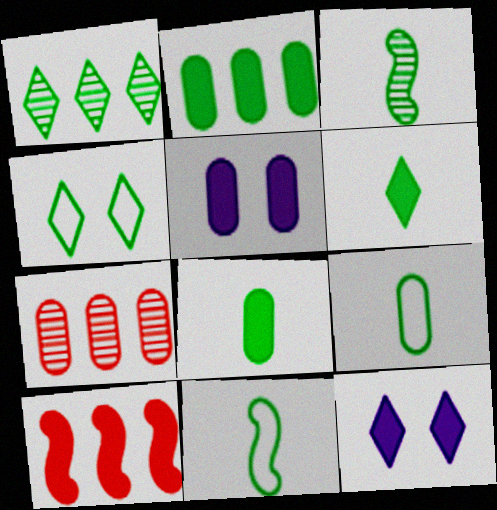[[1, 4, 6], 
[2, 3, 4], 
[3, 6, 9], 
[5, 6, 10], 
[5, 7, 9], 
[7, 11, 12], 
[8, 10, 12]]